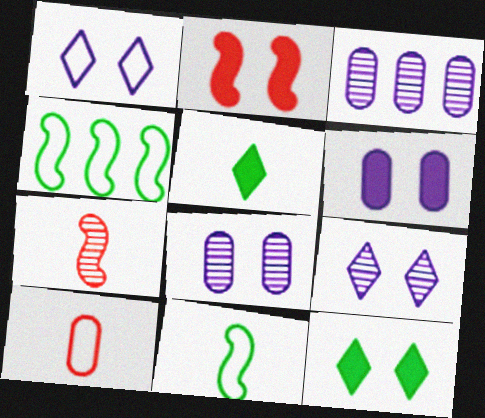[[1, 4, 10], 
[2, 6, 12]]